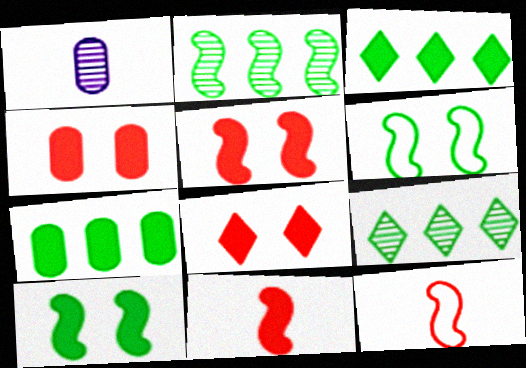[[4, 5, 8]]